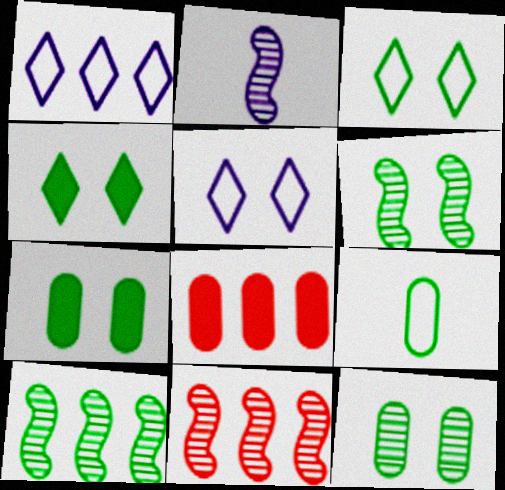[[1, 8, 10], 
[2, 3, 8], 
[2, 6, 11], 
[3, 6, 7], 
[4, 9, 10]]